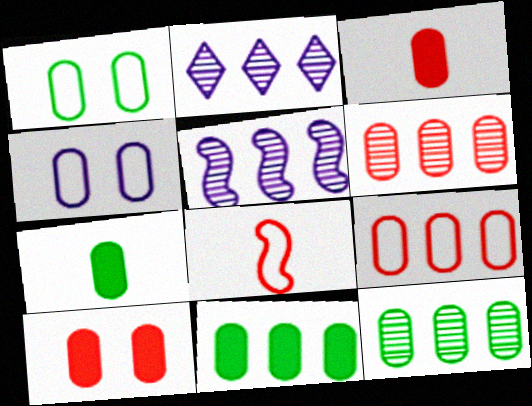[[1, 7, 12], 
[3, 4, 12], 
[4, 6, 7]]